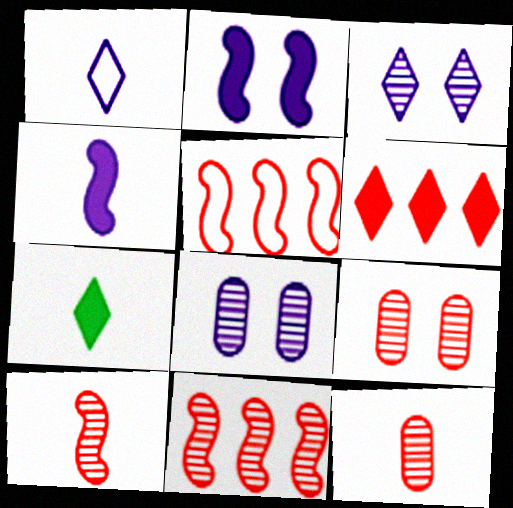[[5, 7, 8]]